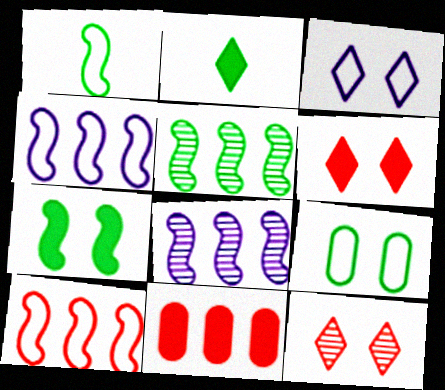[[1, 5, 7], 
[2, 5, 9]]